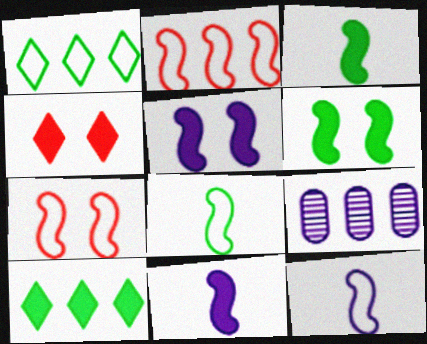[[2, 9, 10], 
[4, 8, 9]]